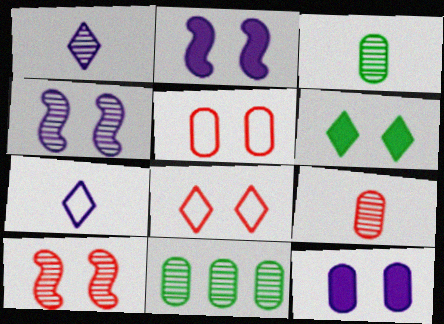[[1, 10, 11], 
[4, 5, 6]]